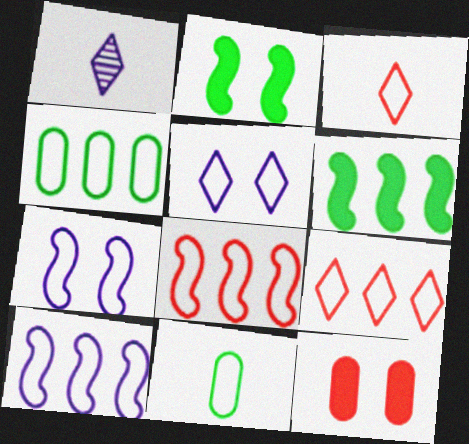[[3, 4, 7], 
[4, 9, 10], 
[5, 8, 11], 
[7, 9, 11]]